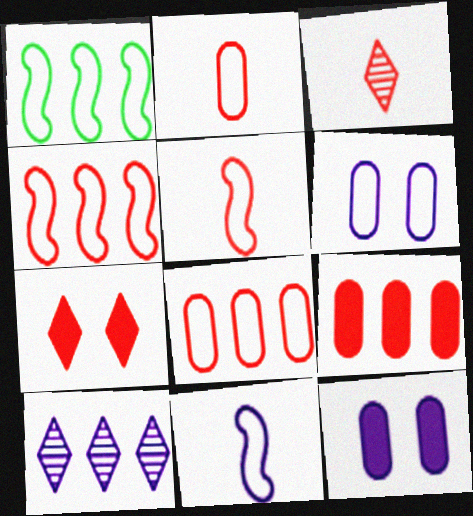[[1, 3, 12], 
[1, 9, 10], 
[10, 11, 12]]